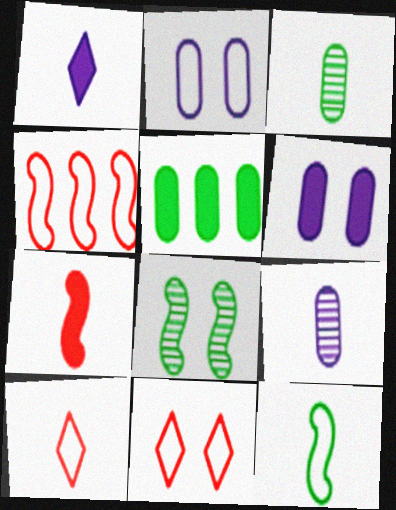[[6, 8, 11]]